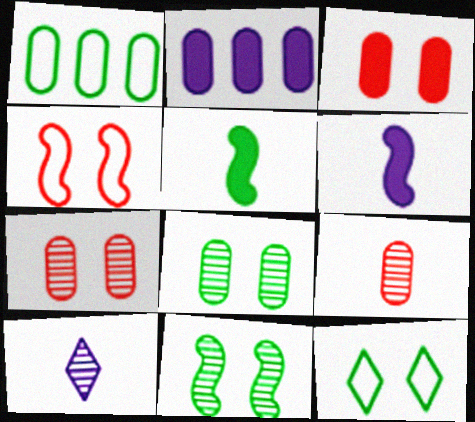[]